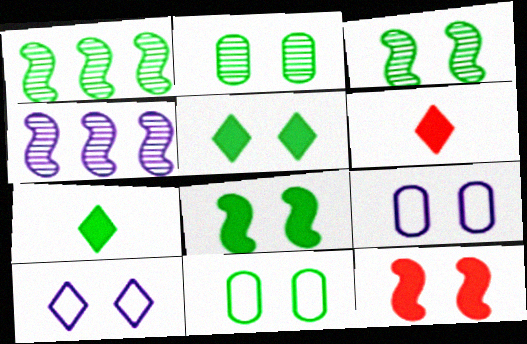[[1, 6, 9], 
[1, 7, 11], 
[2, 10, 12], 
[3, 5, 11], 
[4, 6, 11]]